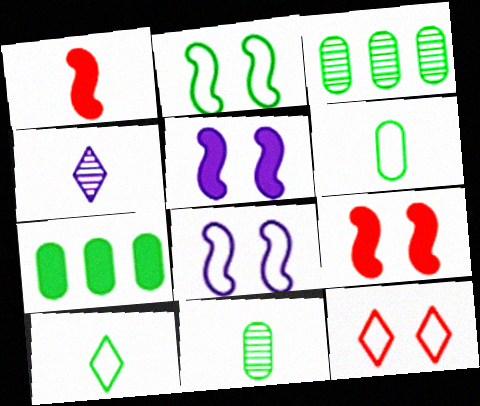[[1, 4, 6]]